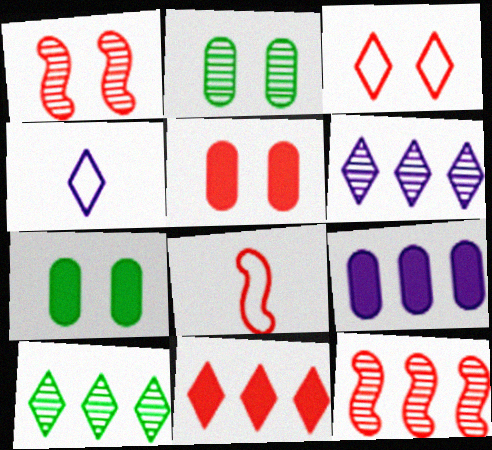[[1, 3, 5], 
[4, 7, 12], 
[6, 7, 8]]